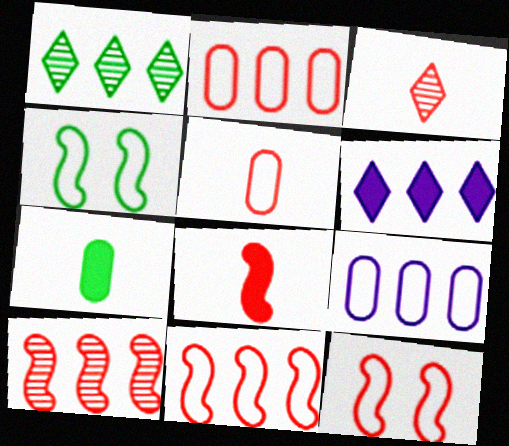[[1, 4, 7], 
[3, 5, 8], 
[8, 10, 12]]